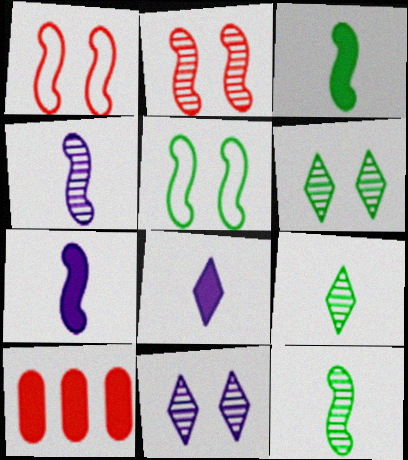[]